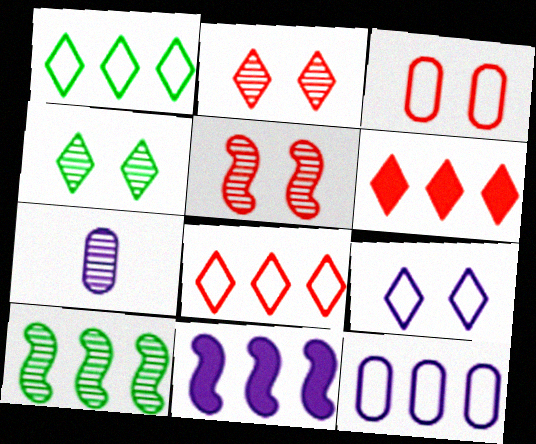[[2, 7, 10], 
[6, 10, 12], 
[7, 9, 11]]